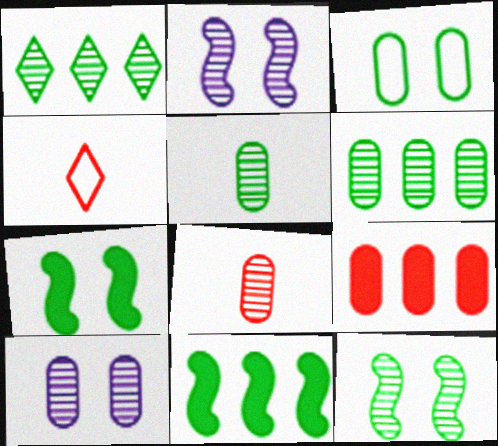[[1, 2, 8], 
[1, 5, 12], 
[4, 10, 11], 
[6, 8, 10]]